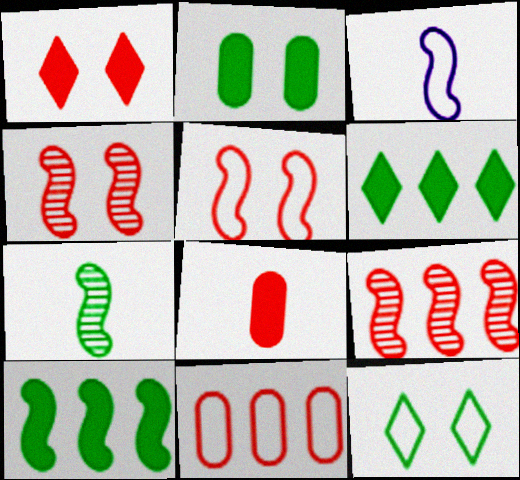[[3, 4, 10], 
[3, 11, 12]]